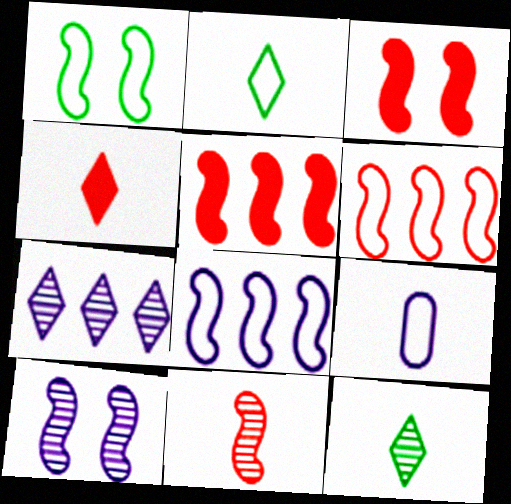[[1, 3, 10], 
[3, 6, 11]]